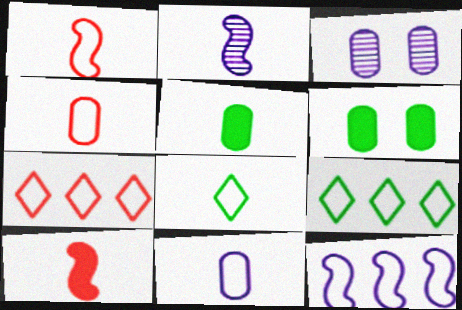[[1, 8, 11], 
[2, 6, 7], 
[3, 9, 10]]